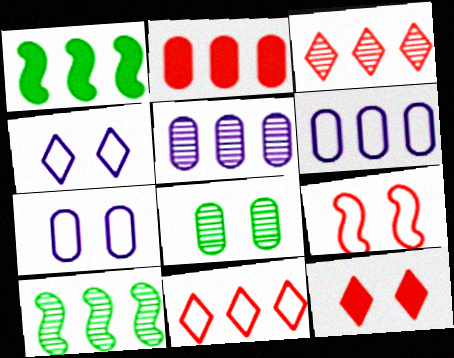[[1, 3, 6], 
[1, 5, 11], 
[3, 5, 10]]